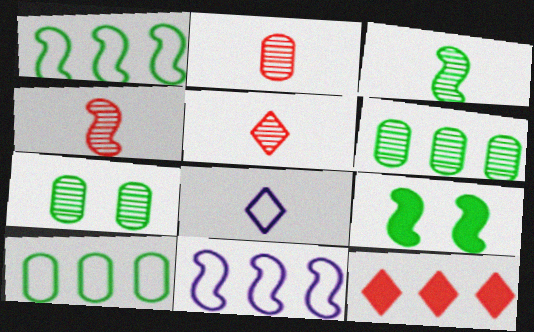[[1, 3, 9], 
[2, 4, 5], 
[4, 9, 11], 
[6, 11, 12]]